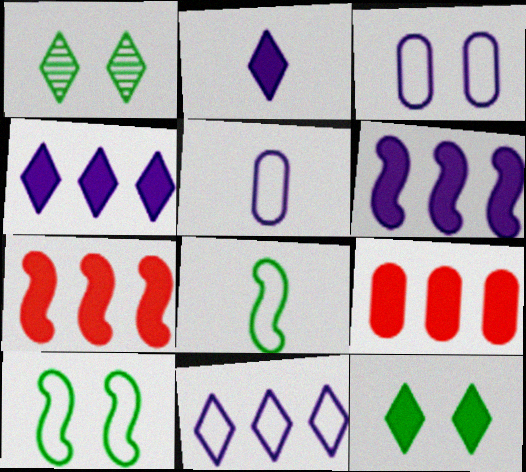[[1, 5, 7]]